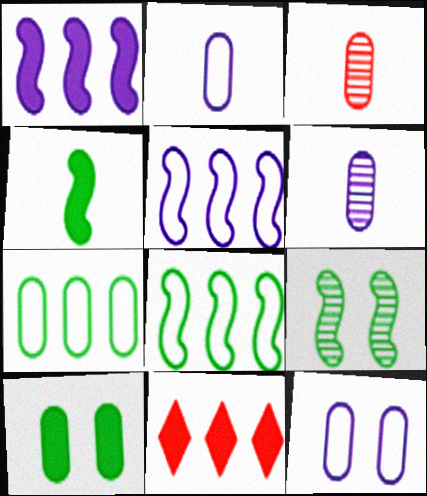[[2, 9, 11], 
[4, 8, 9]]